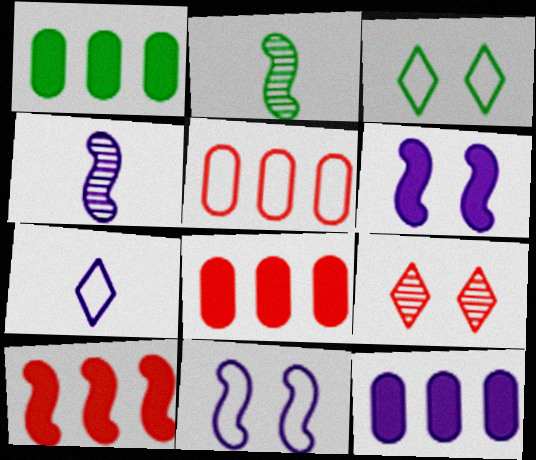[[1, 2, 3], 
[1, 8, 12], 
[2, 10, 11], 
[3, 4, 8]]